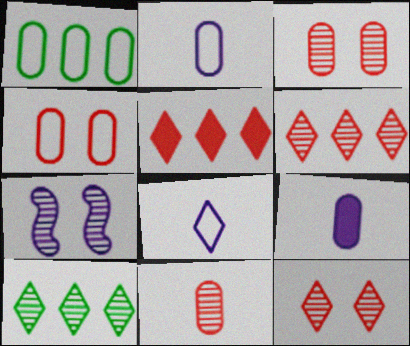[[1, 2, 4], 
[1, 3, 9], 
[7, 10, 11]]